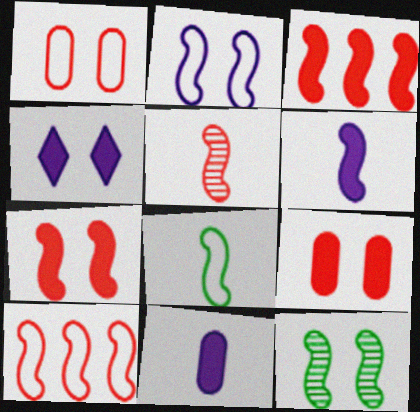[[1, 4, 12], 
[2, 7, 12], 
[2, 8, 10], 
[5, 6, 8], 
[5, 7, 10], 
[6, 10, 12]]